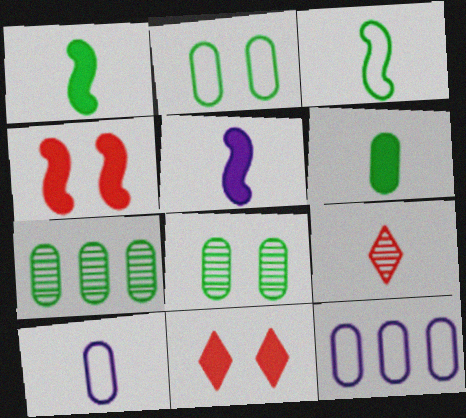[[1, 9, 10], 
[2, 6, 7]]